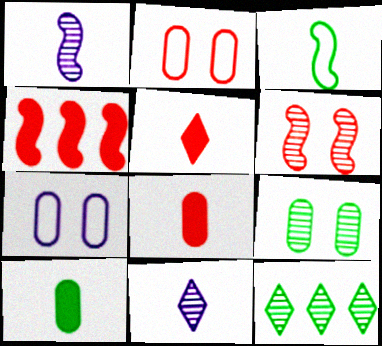[[3, 8, 11]]